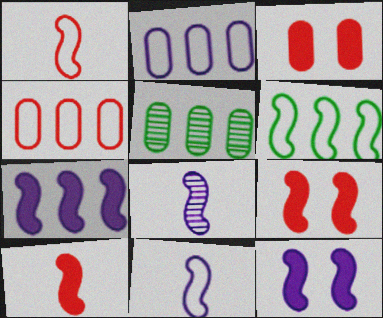[[6, 8, 9]]